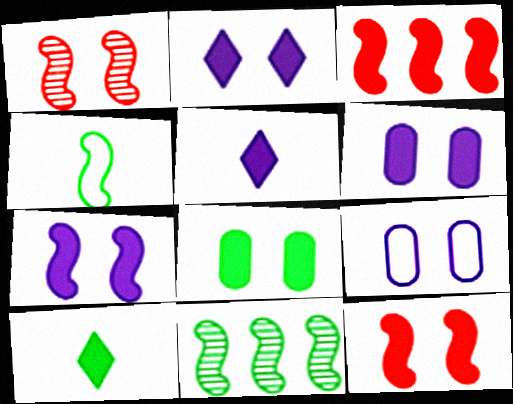[[2, 6, 7], 
[2, 8, 12], 
[3, 5, 8], 
[3, 6, 10]]